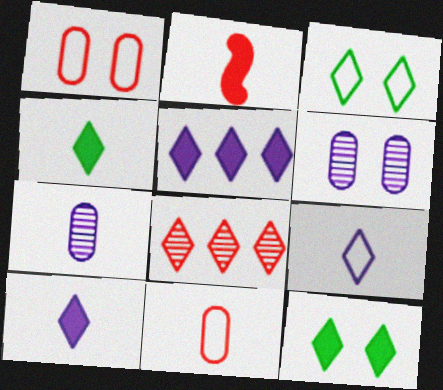[[1, 2, 8], 
[3, 8, 10], 
[8, 9, 12]]